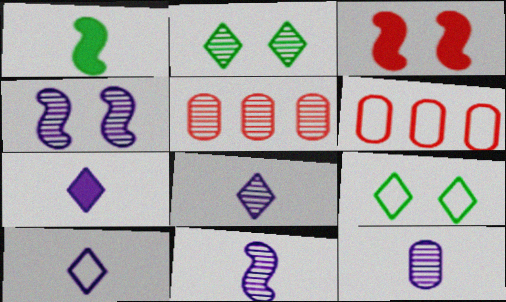[[2, 5, 11], 
[7, 8, 10], 
[8, 11, 12]]